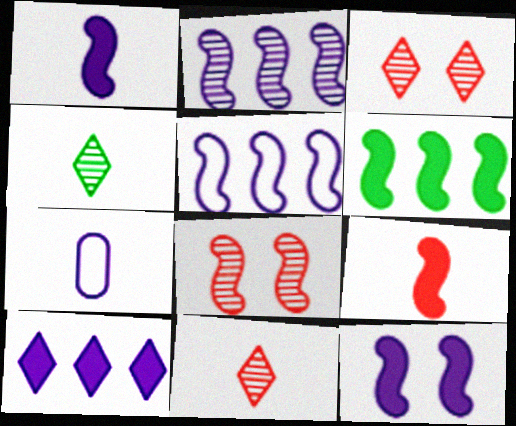[[3, 6, 7], 
[4, 7, 9], 
[6, 9, 12]]